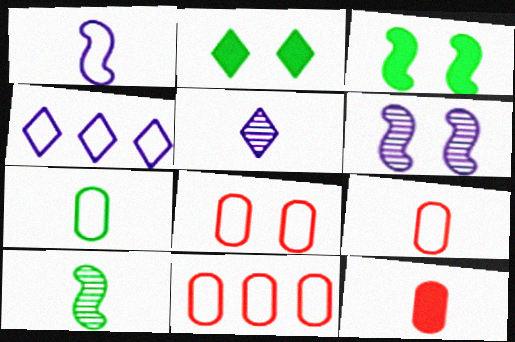[[2, 6, 8], 
[3, 5, 11], 
[8, 9, 11]]